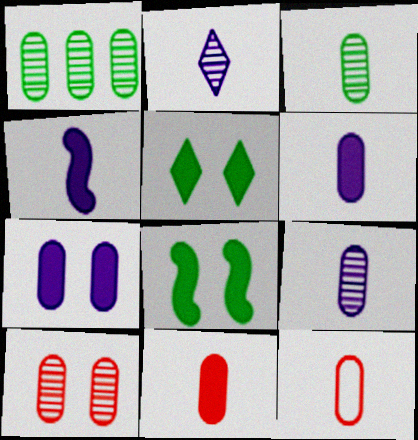[[1, 7, 12], 
[1, 9, 10], 
[3, 6, 12]]